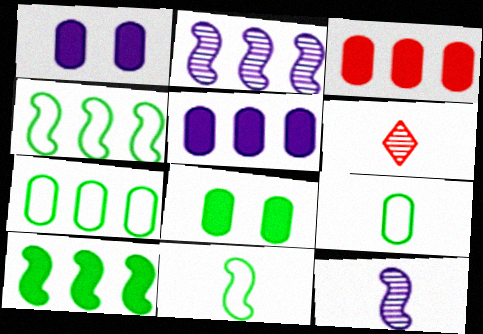[[1, 4, 6]]